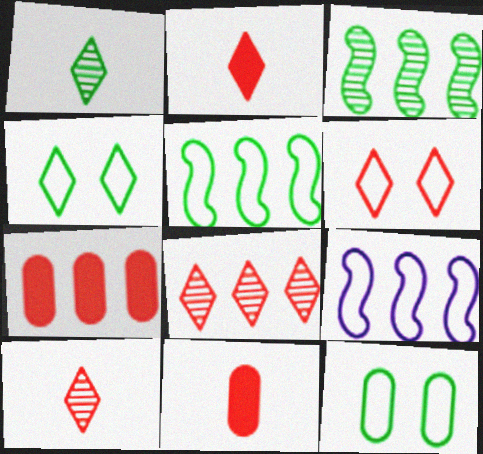[[2, 6, 8]]